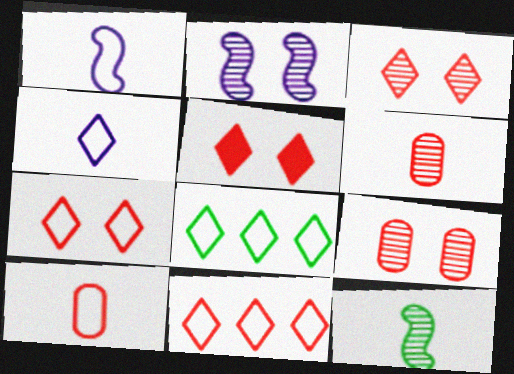[[3, 5, 7], 
[4, 7, 8]]